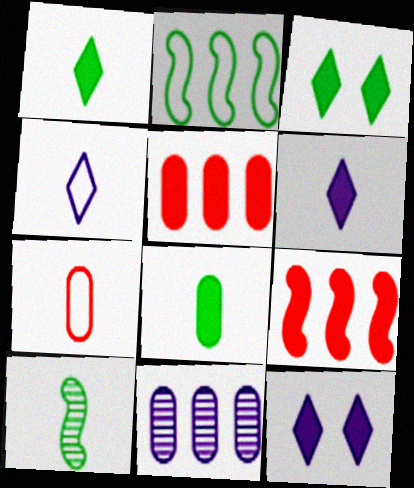[[6, 7, 10], 
[8, 9, 12]]